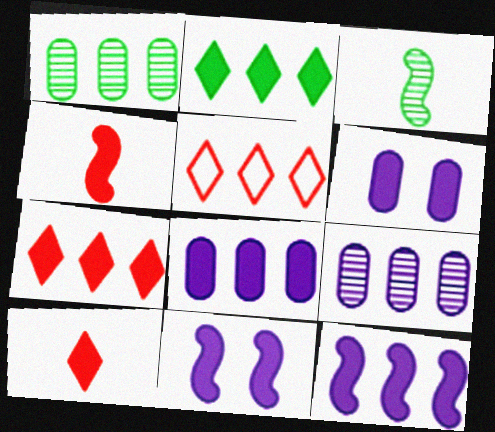[[1, 5, 12], 
[2, 4, 6], 
[3, 5, 6]]